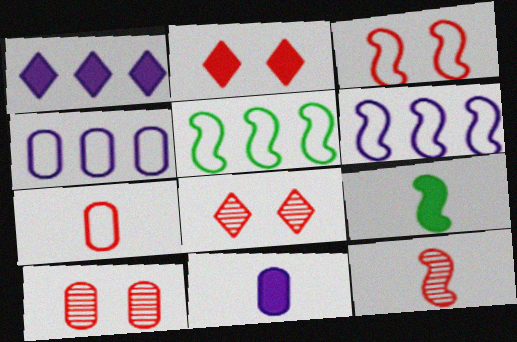[[2, 3, 10], 
[4, 8, 9], 
[5, 8, 11]]